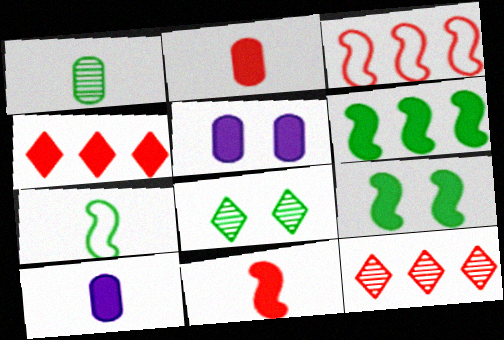[[3, 8, 10], 
[4, 9, 10], 
[5, 7, 12]]